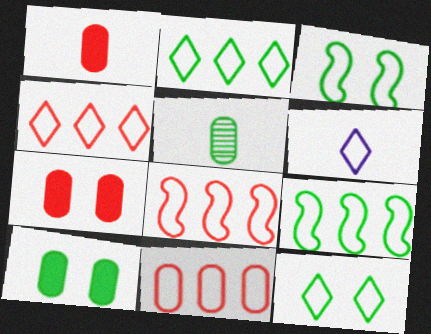[[3, 6, 11], 
[4, 6, 12], 
[4, 8, 11]]